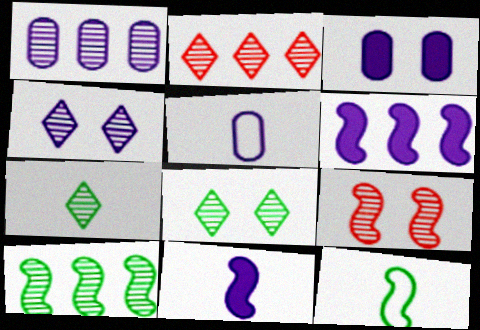[[1, 2, 10], 
[1, 3, 5], 
[1, 7, 9], 
[2, 3, 12], 
[2, 4, 7], 
[4, 5, 6], 
[6, 9, 12]]